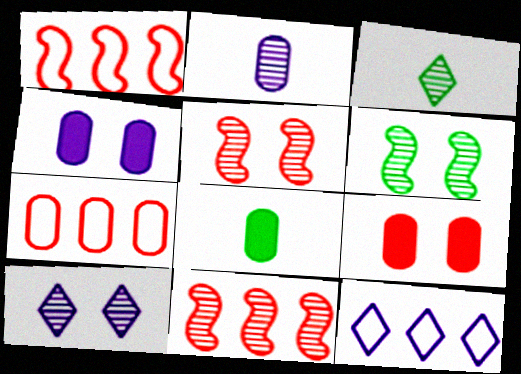[[1, 3, 4], 
[1, 8, 10], 
[5, 8, 12]]